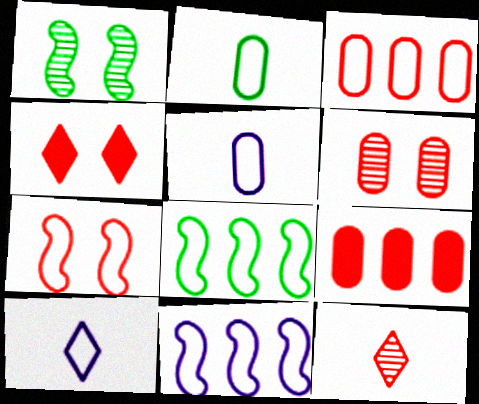[[1, 9, 10], 
[4, 6, 7], 
[7, 9, 12]]